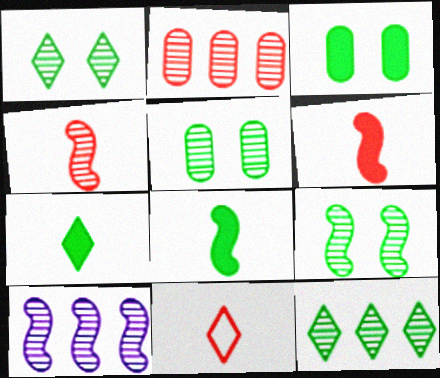[[1, 5, 9], 
[2, 10, 12], 
[3, 10, 11], 
[4, 9, 10]]